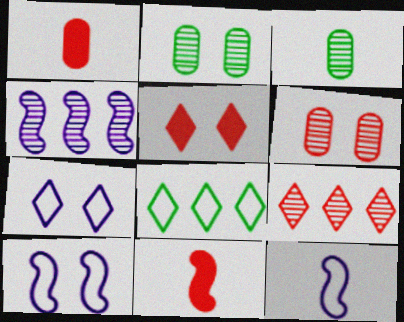[[2, 5, 10]]